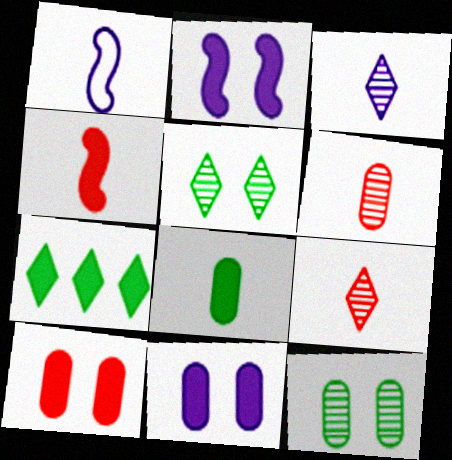[[1, 8, 9], 
[4, 7, 11]]